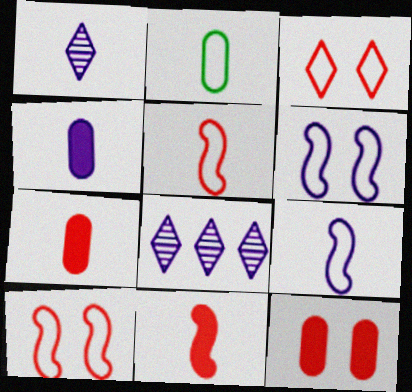[[1, 2, 11], 
[1, 4, 9], 
[4, 6, 8]]